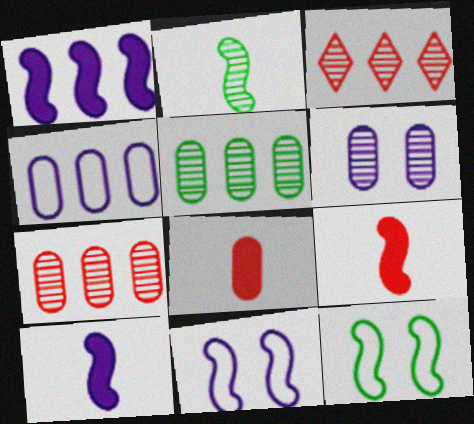[[2, 3, 6]]